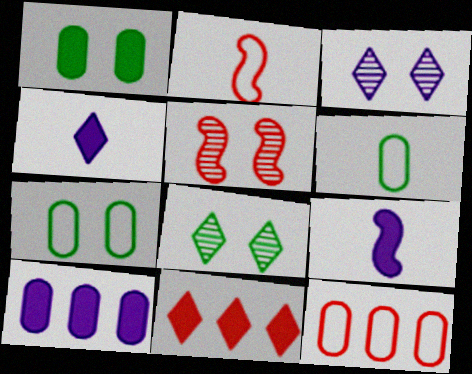[[1, 9, 11], 
[2, 8, 10], 
[8, 9, 12]]